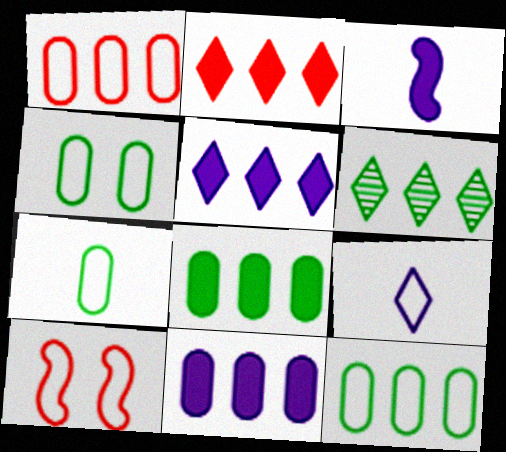[[4, 7, 12], 
[9, 10, 12]]